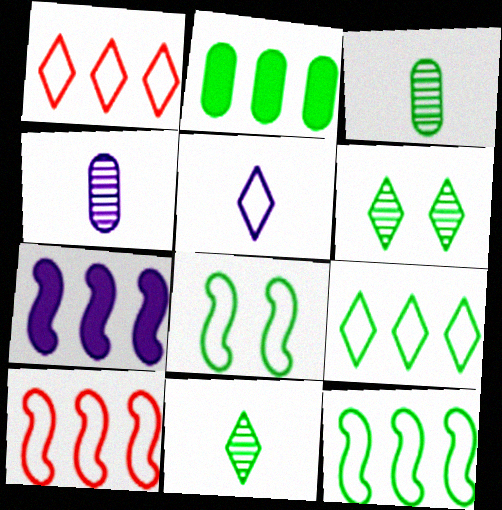[[2, 8, 11]]